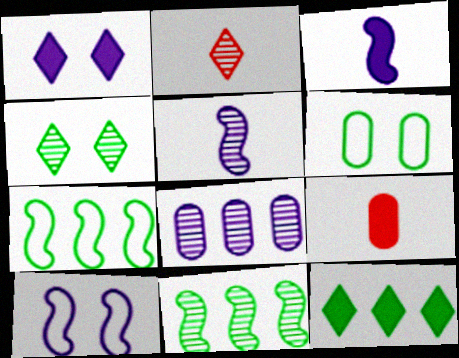[[6, 8, 9]]